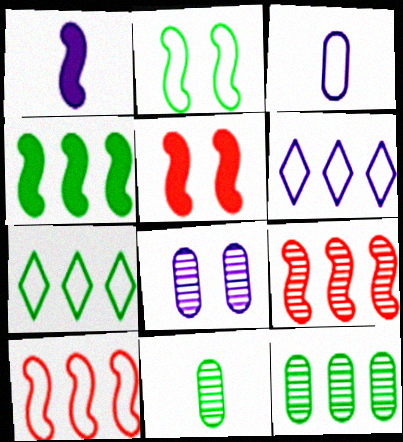[[1, 2, 9], 
[1, 4, 5], 
[1, 6, 8], 
[4, 7, 12], 
[5, 6, 11]]